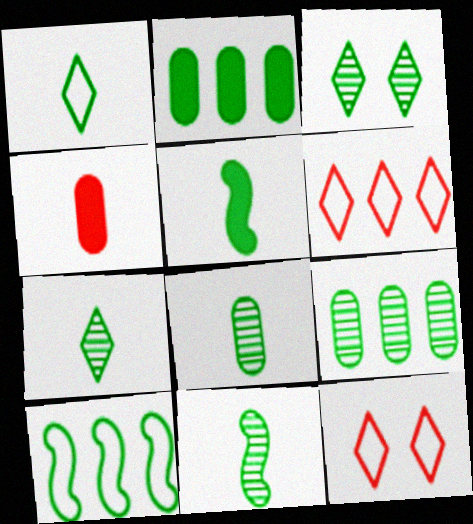[[1, 5, 8], 
[3, 9, 11], 
[7, 8, 11]]